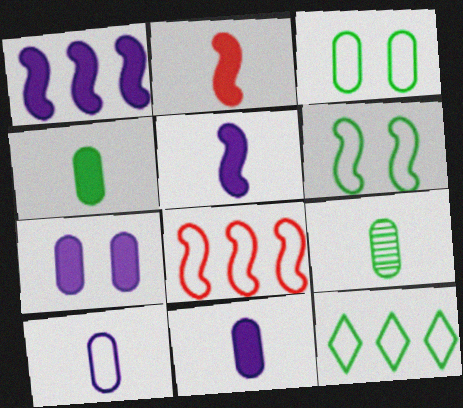[]